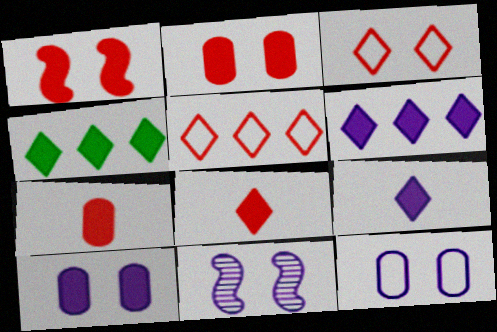[]